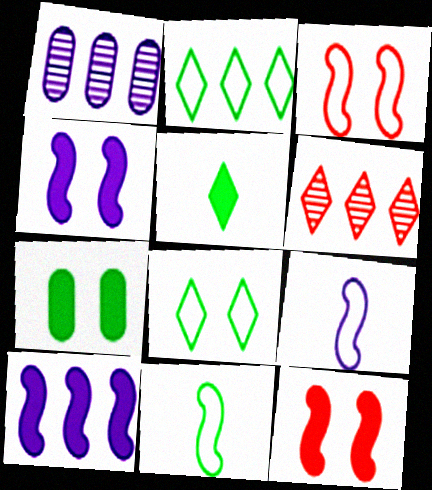[[1, 3, 5], 
[6, 7, 9]]